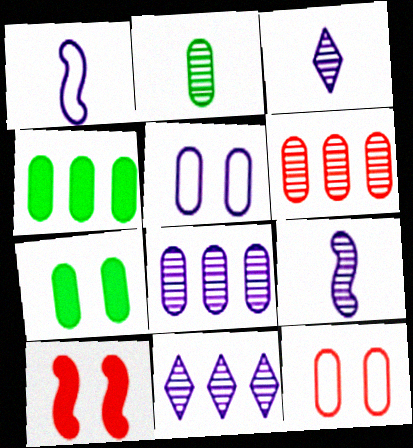[]